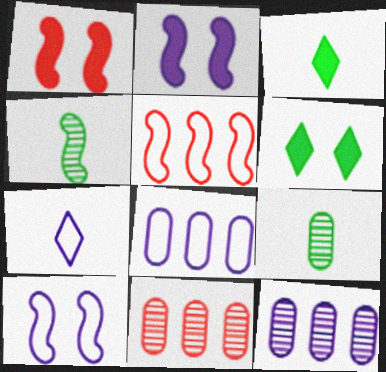[[2, 4, 5], 
[2, 7, 12], 
[3, 10, 11], 
[7, 8, 10]]